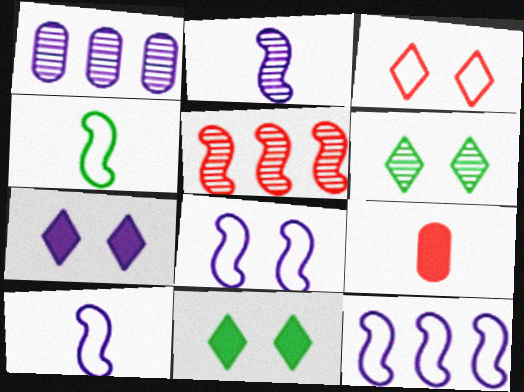[[1, 7, 10], 
[3, 5, 9], 
[3, 6, 7], 
[6, 9, 12], 
[8, 10, 12]]